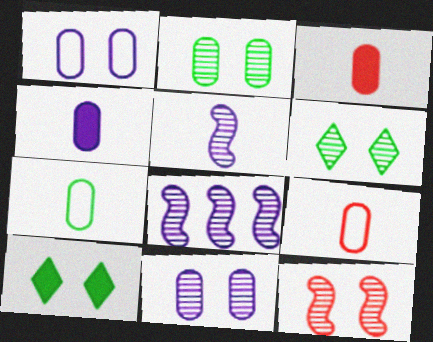[[1, 10, 12], 
[6, 11, 12], 
[8, 9, 10]]